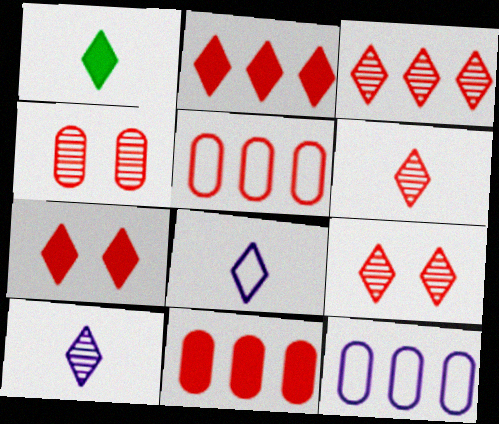[[1, 6, 8], 
[3, 6, 9]]